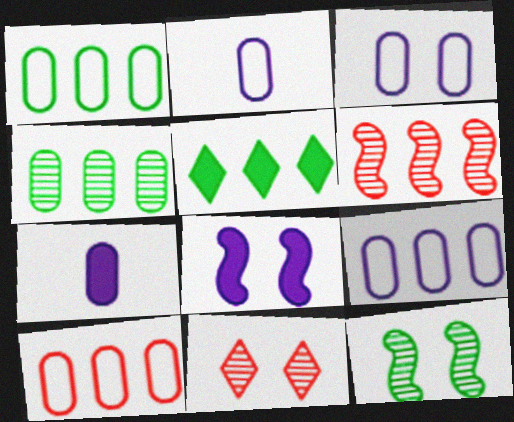[[1, 9, 10], 
[2, 3, 9], 
[5, 6, 9]]